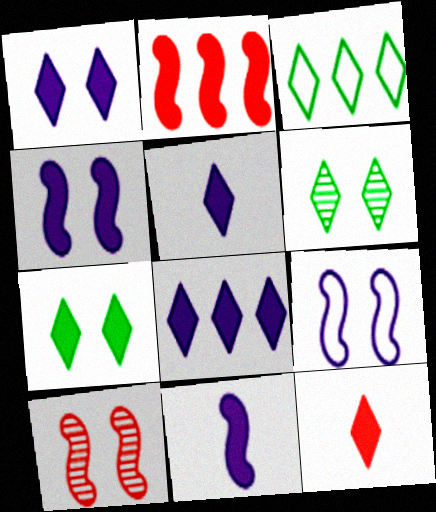[[1, 5, 8], 
[7, 8, 12]]